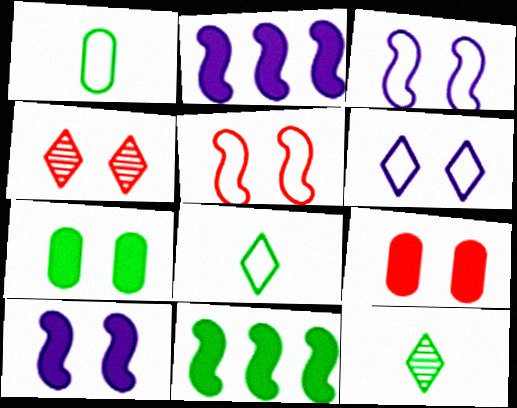[[1, 2, 4], 
[3, 4, 7], 
[4, 5, 9]]